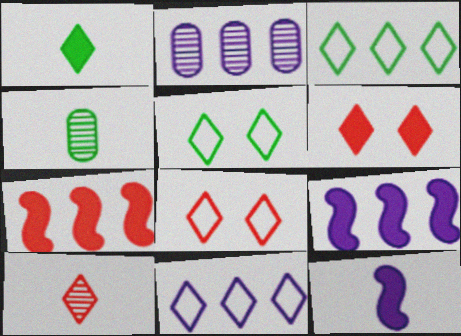[[2, 3, 7], 
[2, 9, 11], 
[4, 8, 9]]